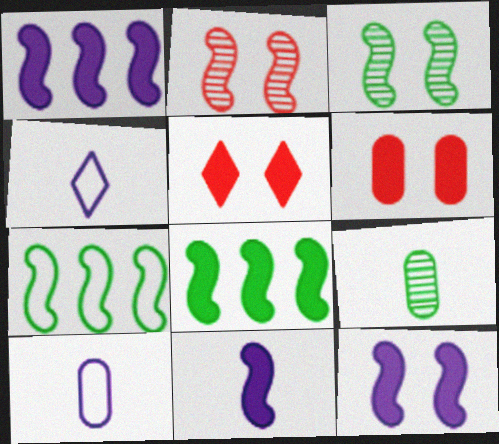[[1, 11, 12], 
[2, 7, 11]]